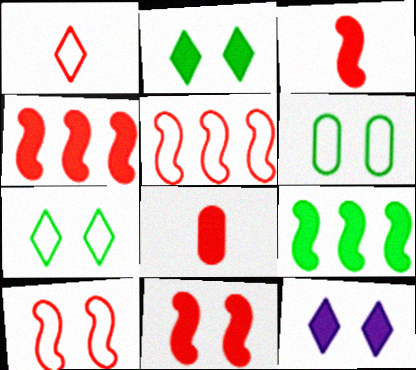[[3, 4, 11], 
[8, 9, 12]]